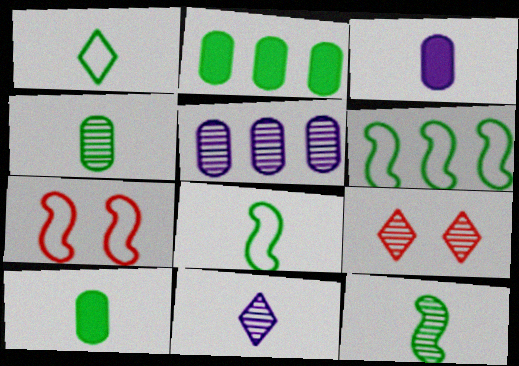[[1, 10, 12], 
[2, 7, 11], 
[3, 6, 9], 
[5, 9, 12]]